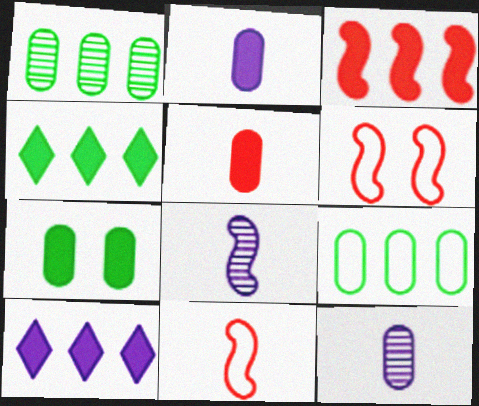[[4, 6, 12]]